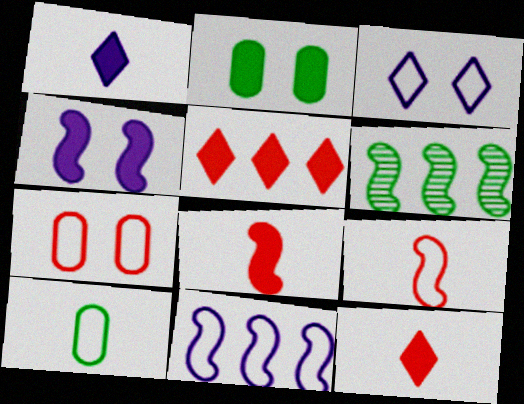[[1, 6, 7], 
[4, 6, 9]]